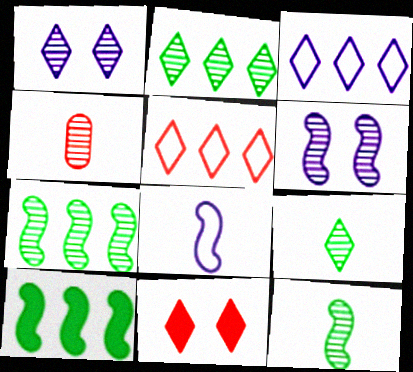[[1, 4, 7], 
[2, 4, 6], 
[3, 9, 11]]